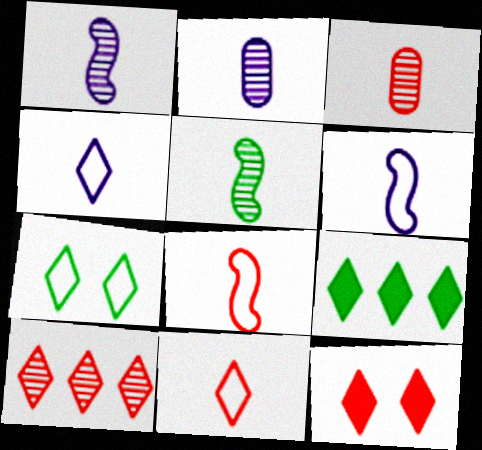[[10, 11, 12]]